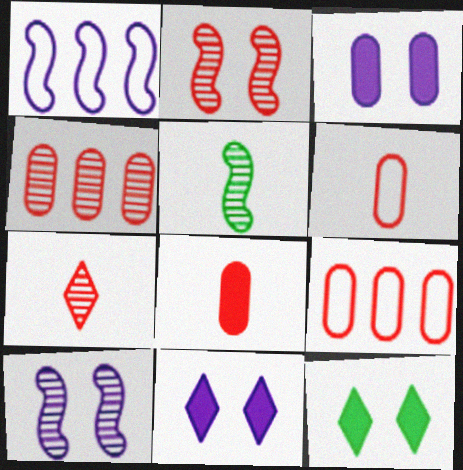[[2, 4, 7], 
[5, 9, 11]]